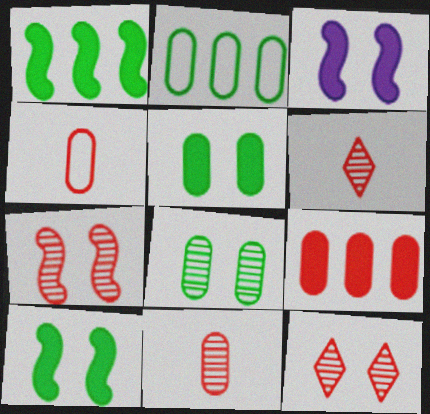[[2, 3, 6]]